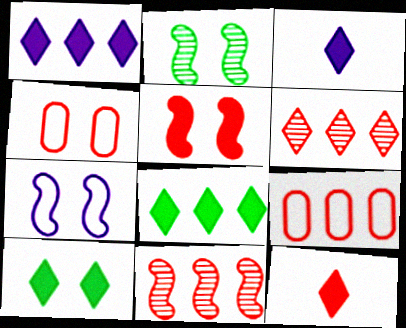[[1, 10, 12], 
[2, 3, 9], 
[2, 5, 7], 
[4, 11, 12]]